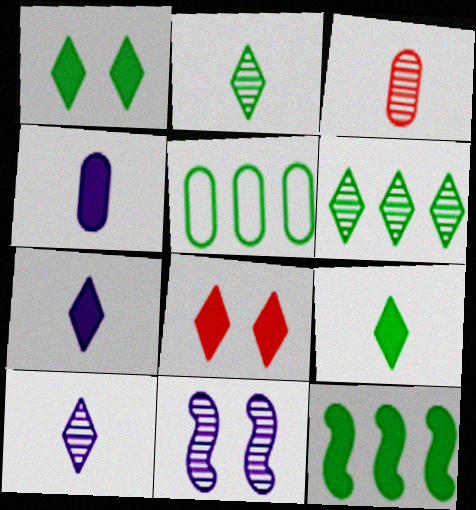[[3, 6, 11], 
[4, 8, 12], 
[5, 6, 12]]